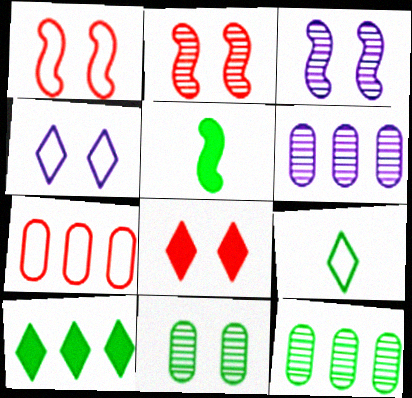[]